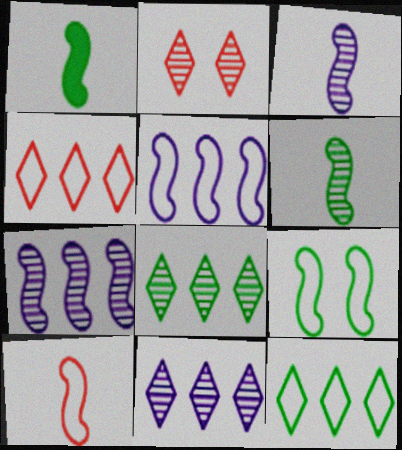[[1, 3, 10], 
[5, 9, 10]]